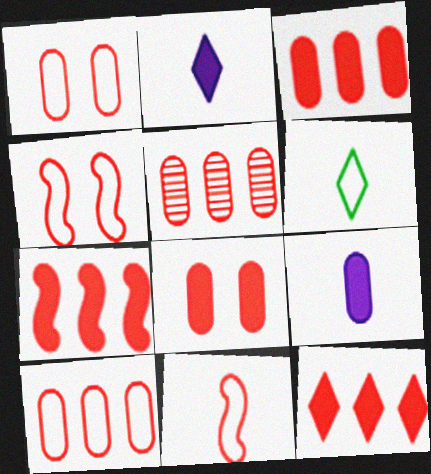[[3, 5, 10], 
[3, 7, 12]]